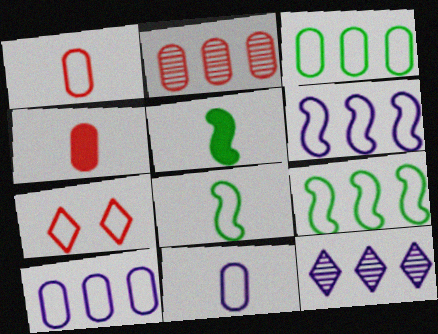[[7, 8, 10], 
[7, 9, 11]]